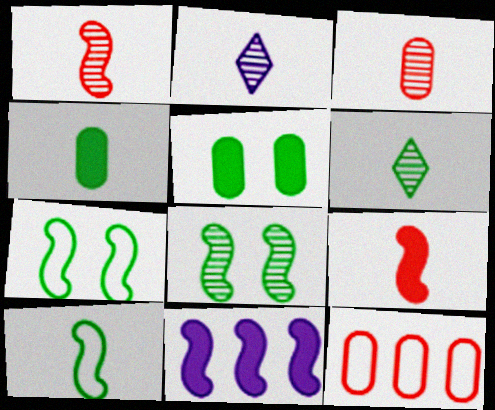[[1, 7, 11], 
[4, 6, 10]]